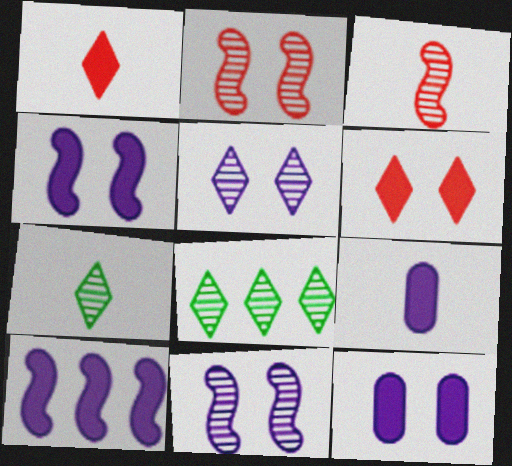[]